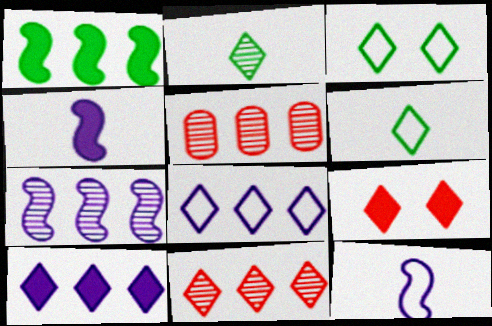[[1, 5, 8], 
[2, 8, 9], 
[3, 4, 5]]